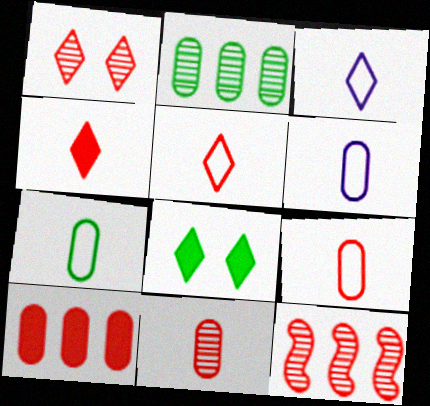[[1, 11, 12], 
[6, 7, 9], 
[6, 8, 12]]